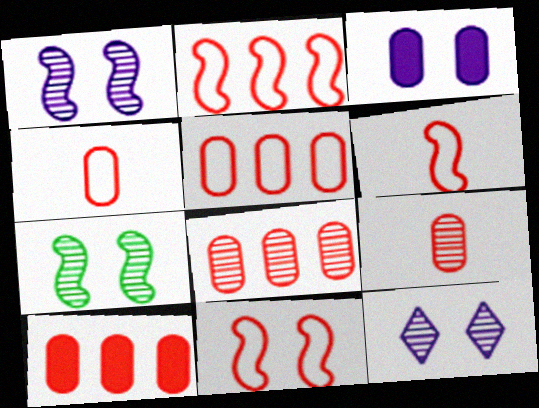[[2, 6, 11], 
[5, 8, 10]]